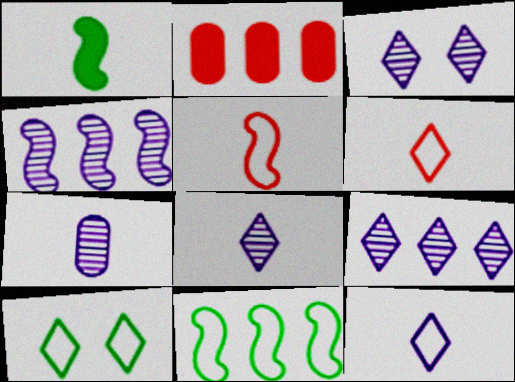[[1, 6, 7], 
[2, 9, 11], 
[3, 4, 7], 
[3, 8, 9]]